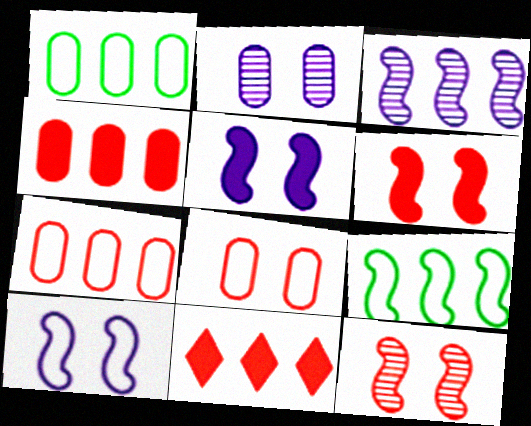[[1, 3, 11]]